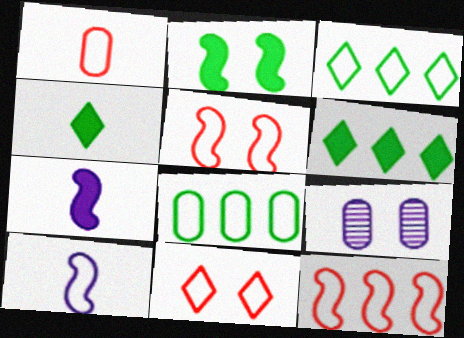[[1, 11, 12], 
[2, 9, 11], 
[4, 9, 12], 
[8, 10, 11]]